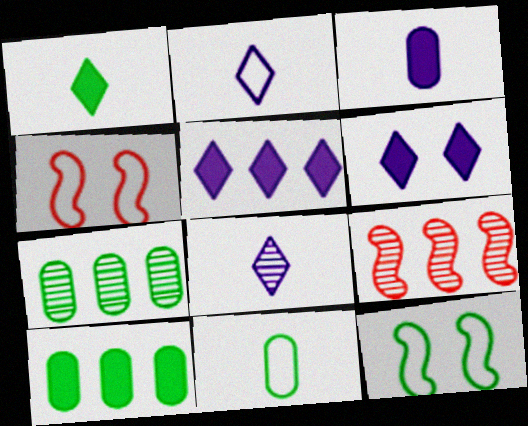[[1, 7, 12], 
[4, 8, 10], 
[6, 9, 11]]